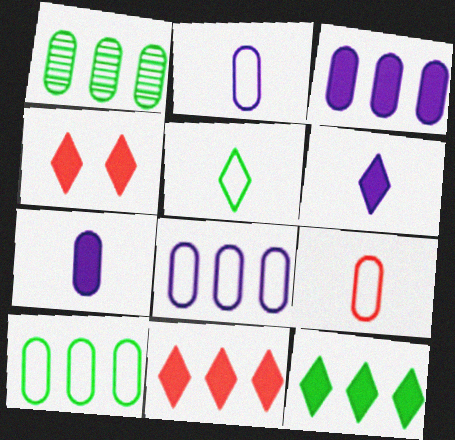[[4, 6, 12]]